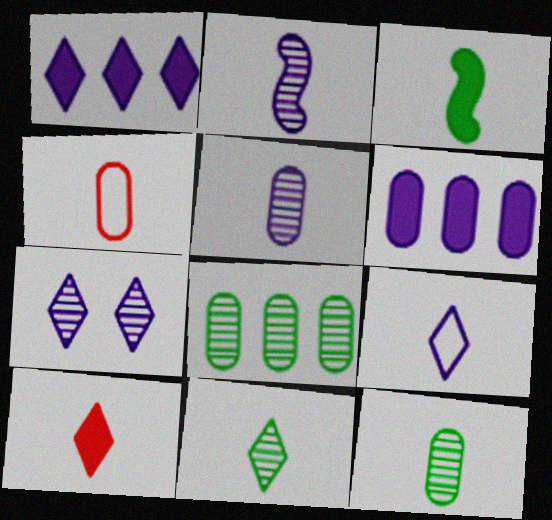[[1, 7, 9], 
[9, 10, 11]]